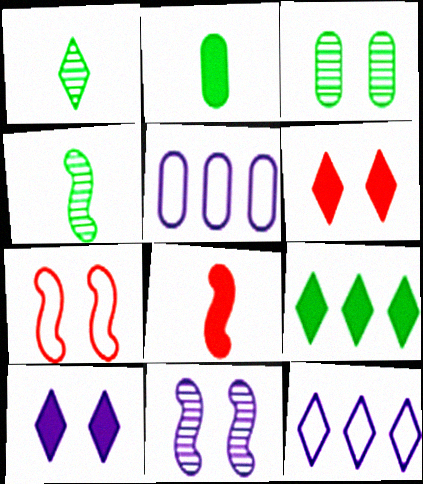[[1, 6, 12], 
[3, 7, 10], 
[3, 8, 12], 
[4, 5, 6]]